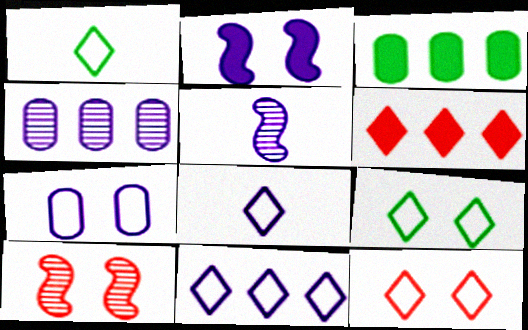[[1, 11, 12], 
[2, 4, 8], 
[3, 5, 12], 
[3, 8, 10]]